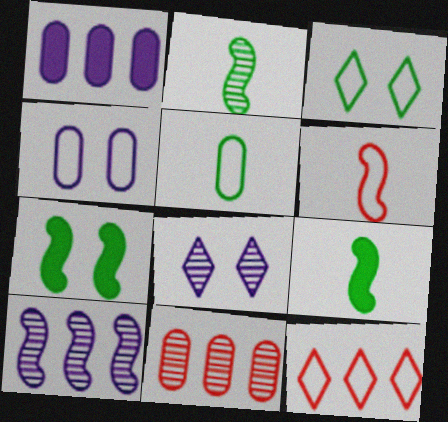[[2, 8, 11], 
[6, 7, 10]]